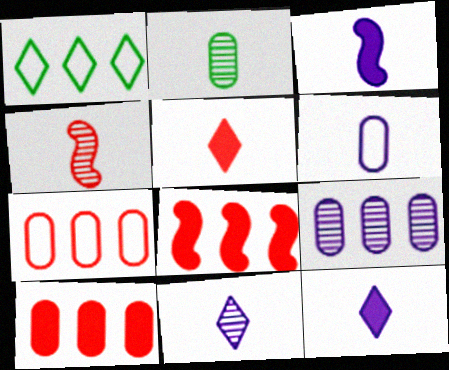[[1, 8, 9], 
[2, 4, 11], 
[3, 6, 11]]